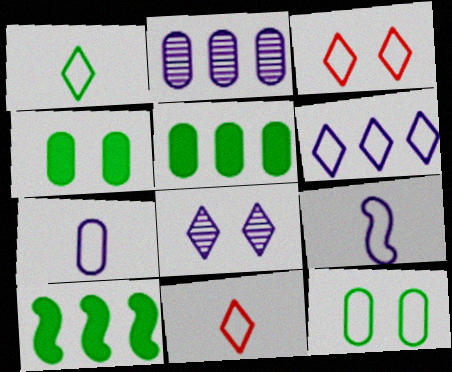[[1, 3, 6]]